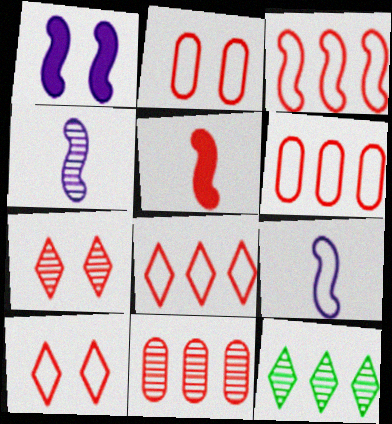[[3, 6, 8], 
[5, 6, 7], 
[5, 10, 11]]